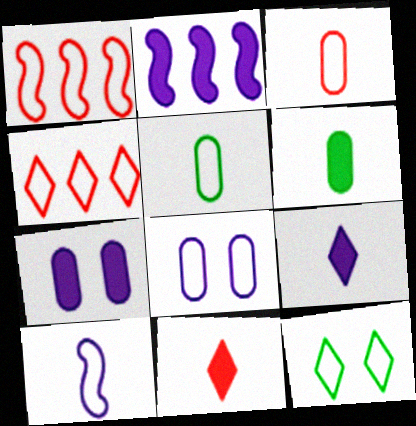[[2, 7, 9]]